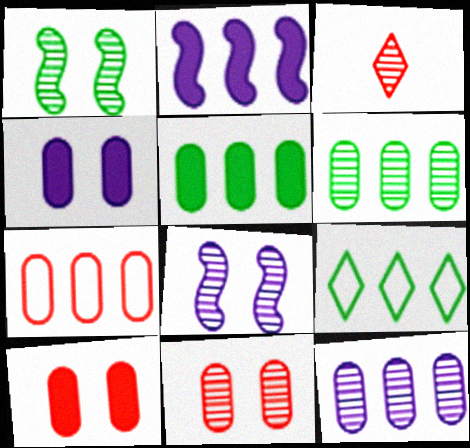[[1, 3, 12], 
[3, 6, 8], 
[5, 7, 12]]